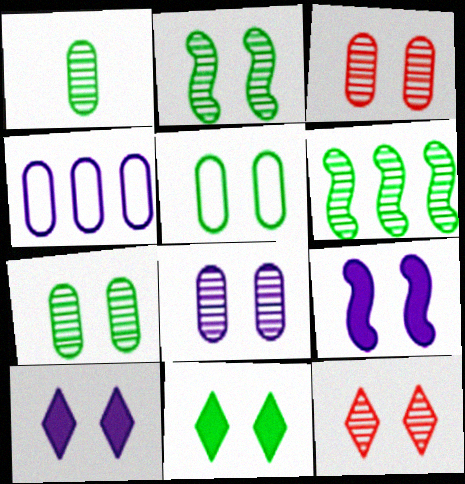[[2, 5, 11], 
[2, 8, 12], 
[3, 7, 8], 
[5, 9, 12]]